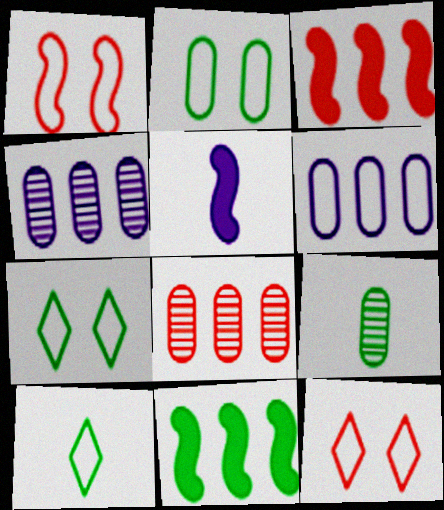[[1, 6, 10], 
[5, 7, 8], 
[7, 9, 11]]